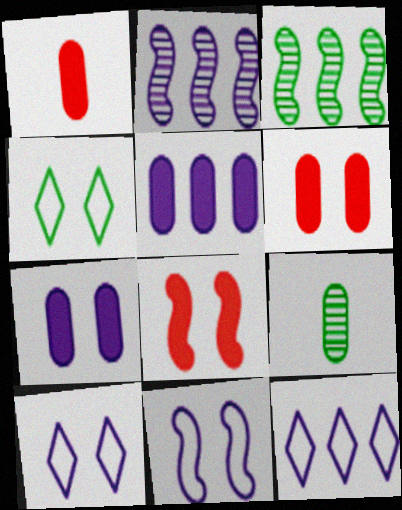[[1, 2, 4], 
[1, 3, 10], 
[2, 5, 12], 
[8, 9, 12]]